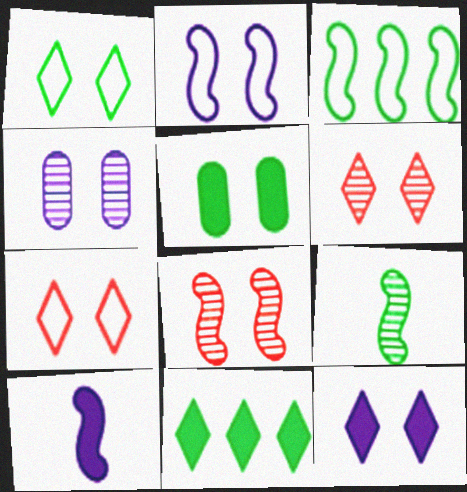[[1, 6, 12], 
[2, 4, 12], 
[2, 5, 6], 
[3, 8, 10]]